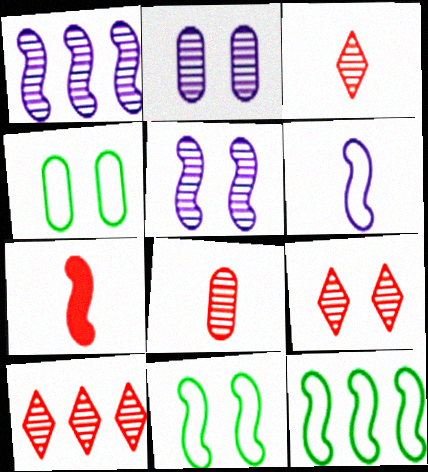[[1, 7, 11], 
[3, 9, 10], 
[5, 7, 12]]